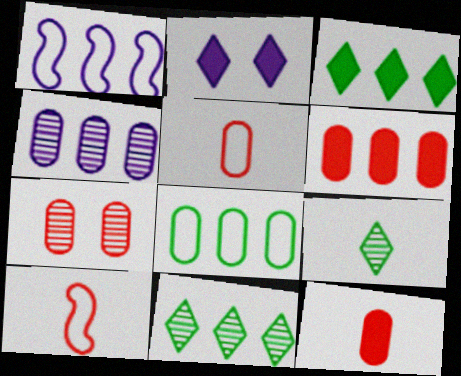[[1, 6, 11], 
[4, 6, 8], 
[5, 6, 7]]